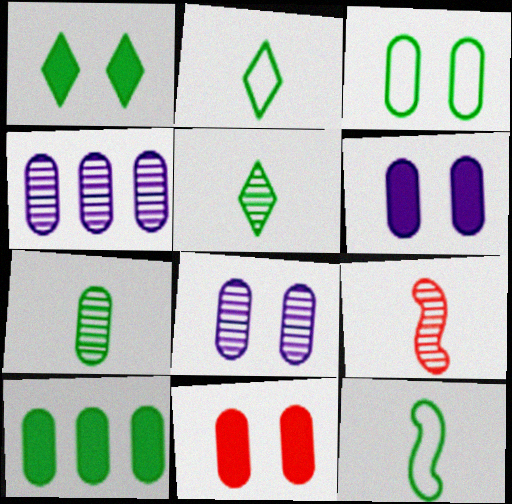[[3, 7, 10], 
[3, 8, 11]]